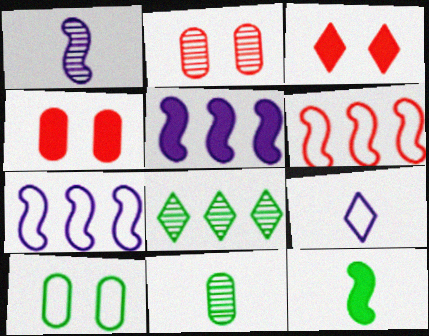[[1, 2, 8], 
[3, 7, 11], 
[3, 8, 9], 
[6, 9, 10], 
[8, 10, 12]]